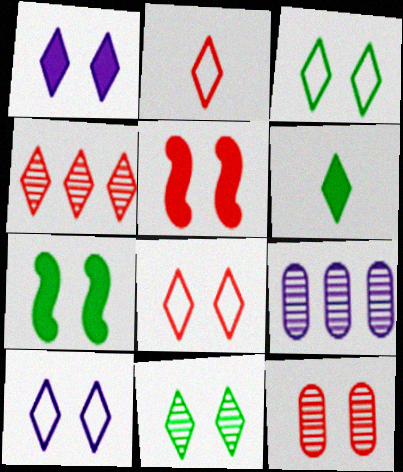[[1, 8, 11], 
[2, 7, 9], 
[3, 8, 10], 
[4, 6, 10], 
[5, 8, 12], 
[7, 10, 12]]